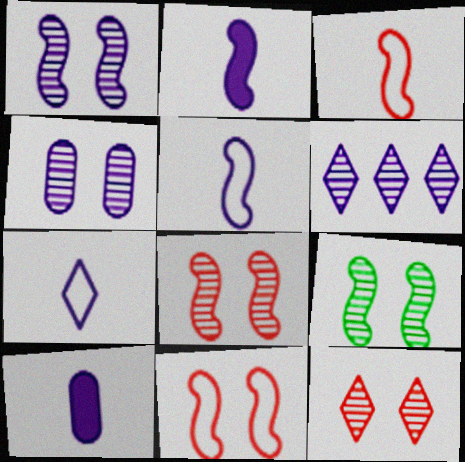[[1, 8, 9], 
[4, 9, 12]]